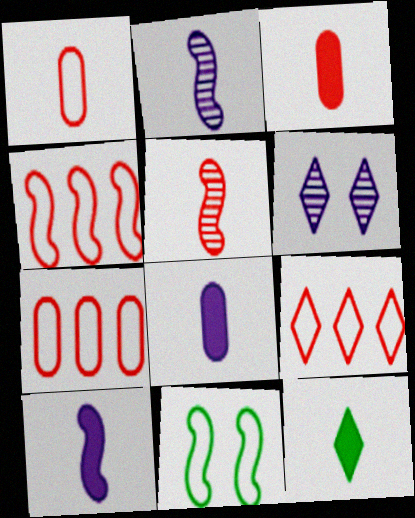[[1, 2, 12], 
[3, 10, 12], 
[4, 7, 9], 
[6, 9, 12]]